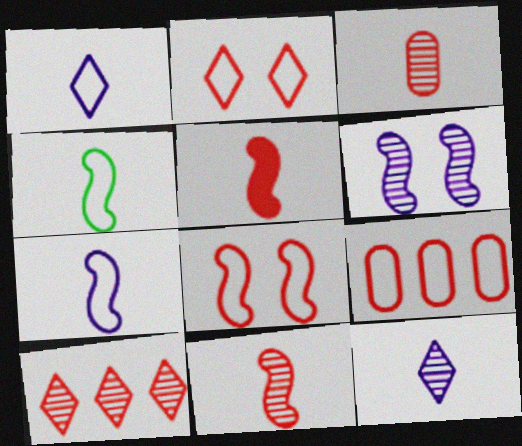[]